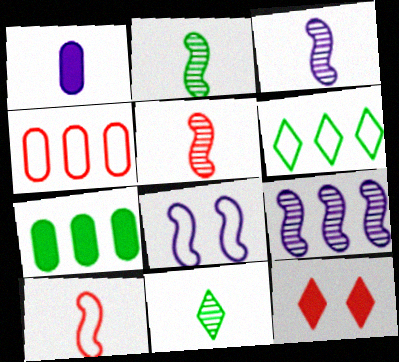[[1, 10, 11], 
[2, 3, 5], 
[4, 5, 12]]